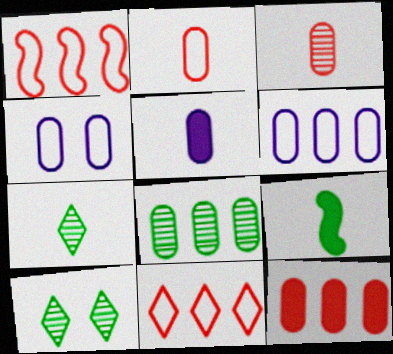[[1, 5, 10], 
[6, 8, 12]]